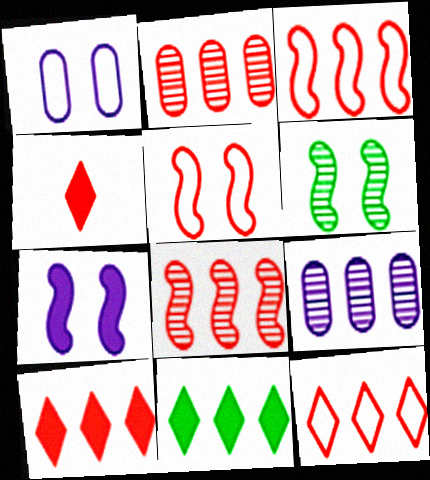[[2, 3, 10], 
[2, 4, 5], 
[3, 9, 11], 
[5, 6, 7]]